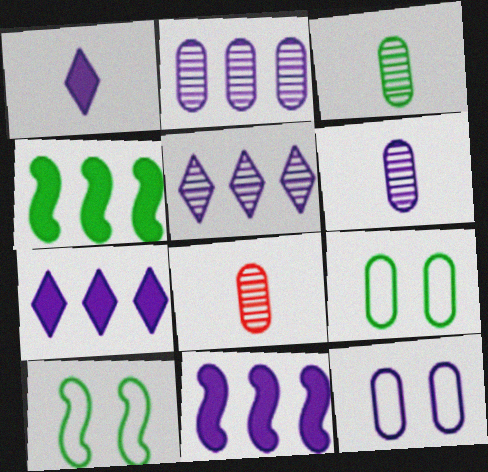[[3, 6, 8], 
[7, 8, 10]]